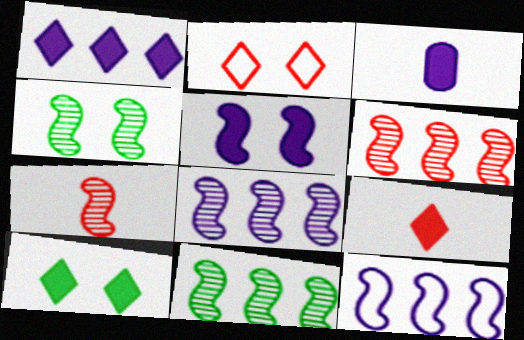[[1, 3, 5], 
[1, 9, 10], 
[2, 3, 11], 
[4, 7, 8], 
[6, 8, 11]]